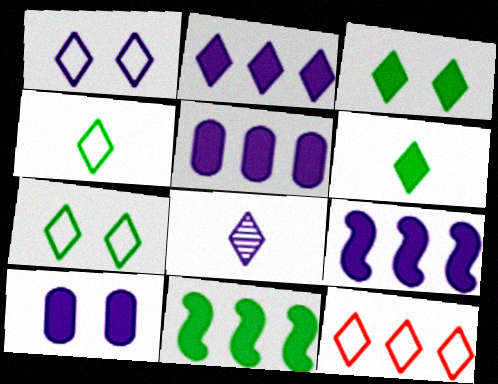[[1, 2, 8], 
[1, 4, 12], 
[2, 5, 9], 
[3, 8, 12]]